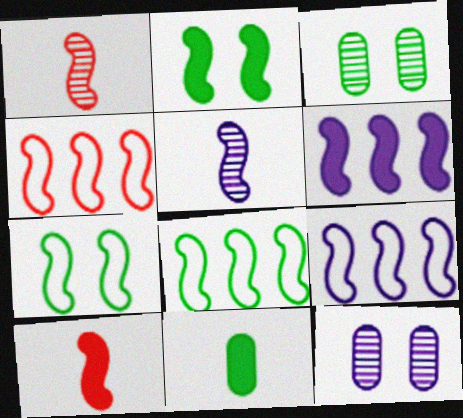[[1, 2, 9], 
[1, 6, 7], 
[2, 4, 5], 
[2, 6, 10], 
[4, 8, 9]]